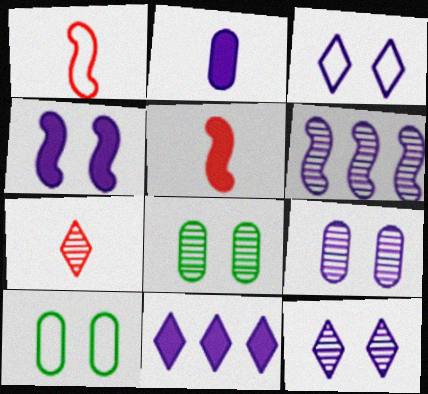[[1, 8, 11], 
[2, 3, 6], 
[2, 4, 11], 
[3, 4, 9], 
[6, 7, 8]]